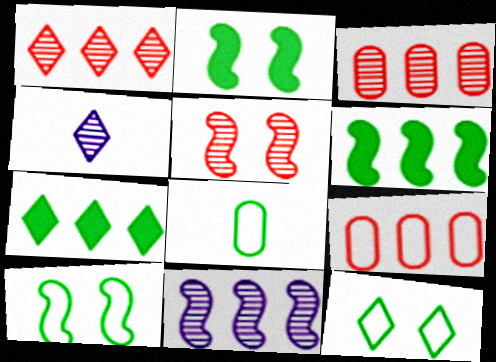[[2, 4, 9], 
[7, 9, 11]]